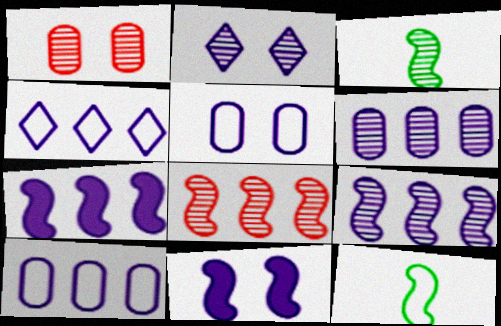[[2, 5, 11], 
[4, 6, 7], 
[8, 11, 12]]